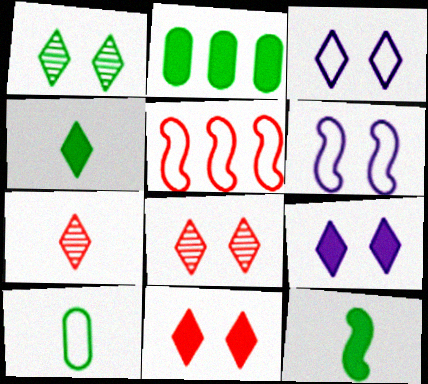[[1, 3, 11], 
[2, 6, 7], 
[3, 5, 10]]